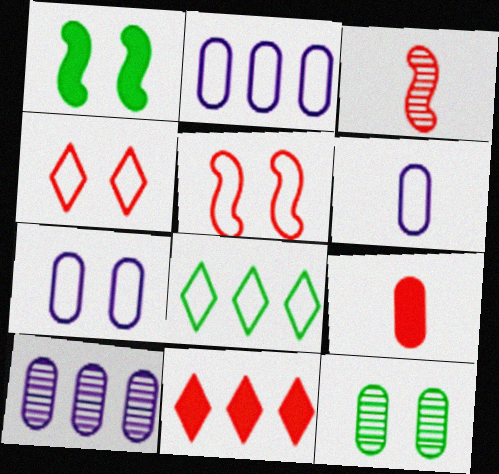[[2, 6, 7], 
[2, 9, 12], 
[5, 6, 8]]